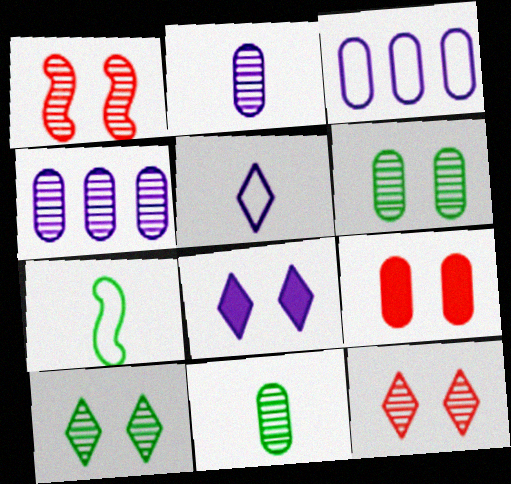[[3, 9, 11]]